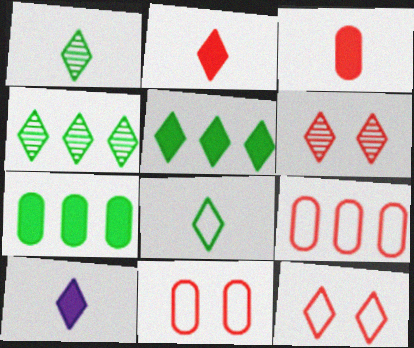[[4, 10, 12]]